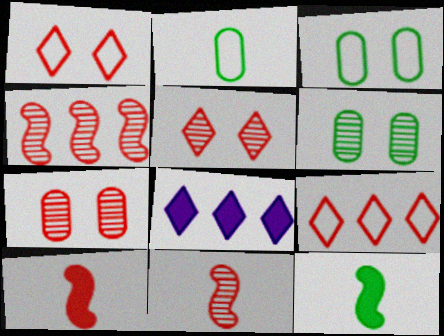[[3, 8, 11], 
[7, 9, 10]]